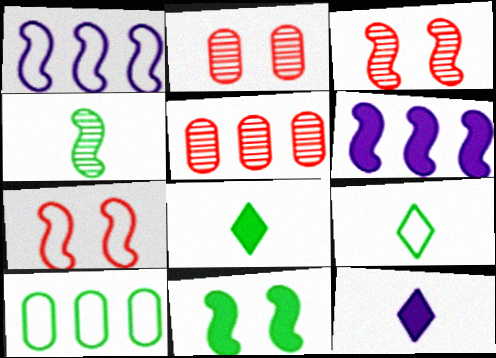[[1, 2, 8], 
[2, 6, 9], 
[3, 10, 12], 
[4, 6, 7]]